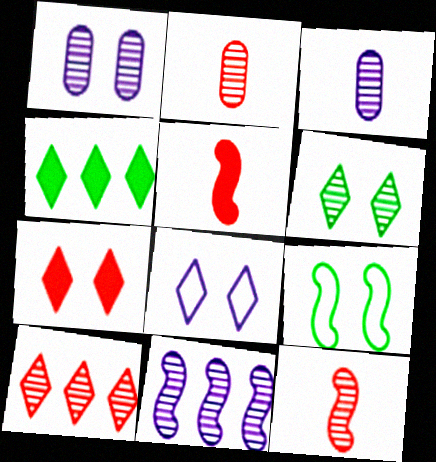[[1, 7, 9], 
[2, 6, 11], 
[5, 9, 11], 
[6, 7, 8]]